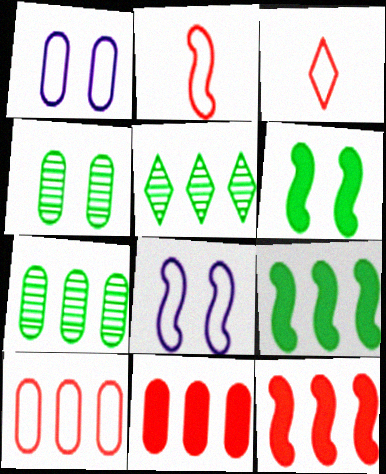[]